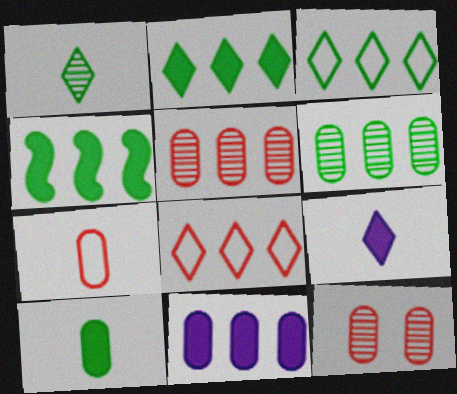[[3, 4, 6]]